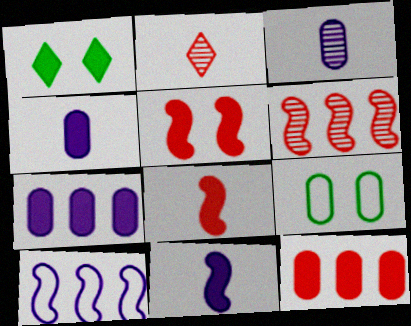[[1, 7, 8], 
[1, 11, 12], 
[3, 9, 12]]